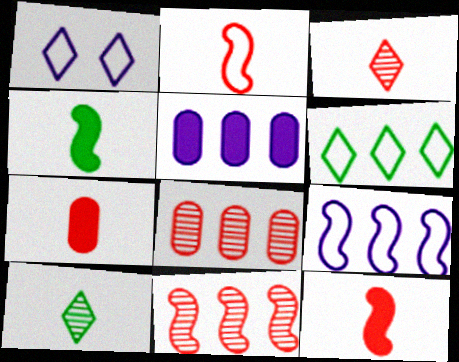[[1, 4, 8], 
[2, 3, 7], 
[5, 6, 11]]